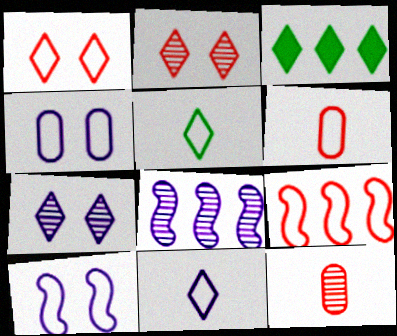[[1, 6, 9], 
[2, 3, 11], 
[3, 10, 12], 
[4, 5, 9]]